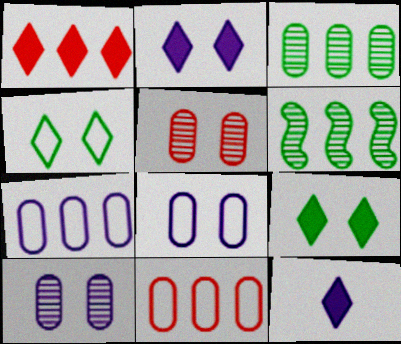[[1, 6, 7], 
[1, 9, 12]]